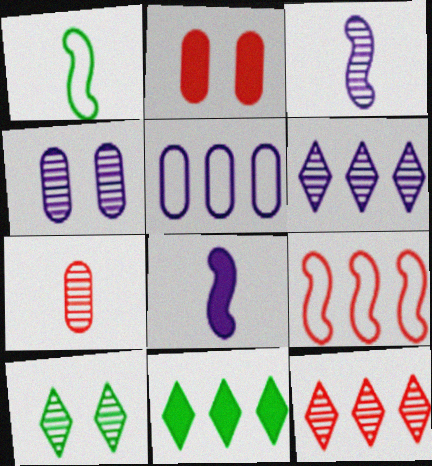[[1, 2, 6], 
[2, 8, 11], 
[3, 4, 6]]